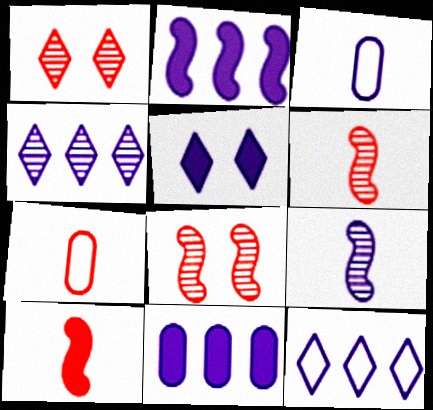[]